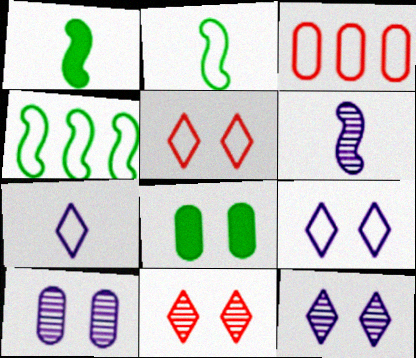[[1, 3, 12], 
[2, 3, 9]]